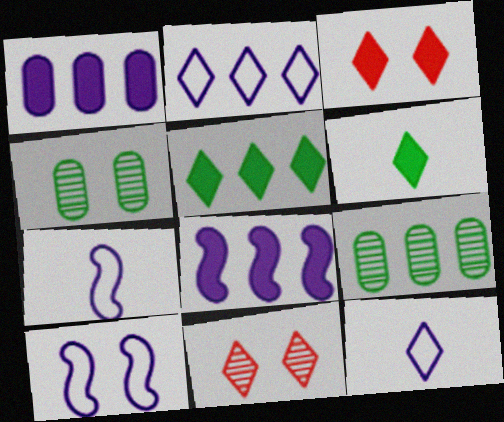[[2, 6, 11], 
[3, 4, 10], 
[3, 7, 9], 
[5, 11, 12]]